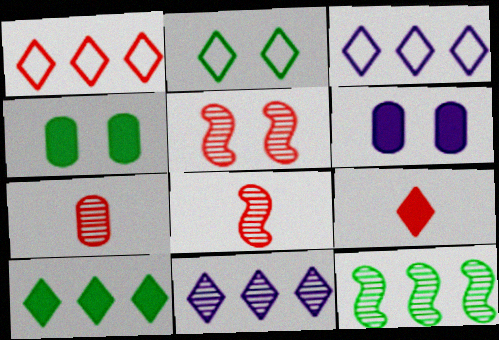[[1, 10, 11], 
[2, 5, 6], 
[2, 9, 11], 
[3, 4, 8]]